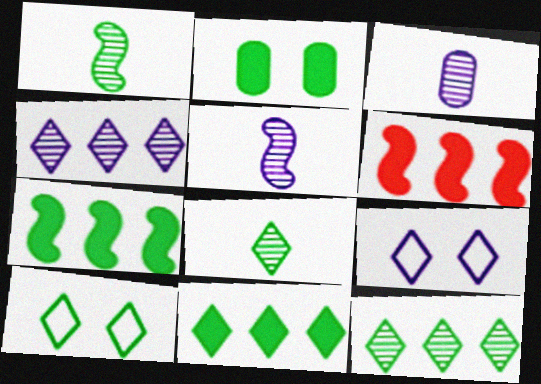[[3, 6, 10], 
[8, 10, 11]]